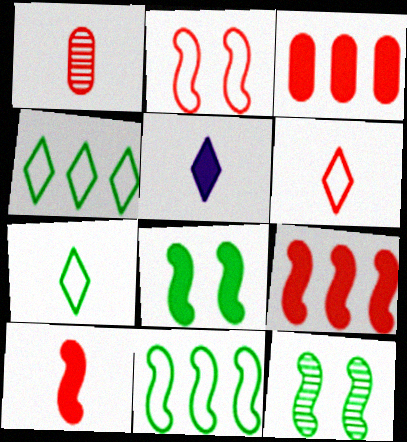[[1, 6, 10], 
[3, 5, 8]]